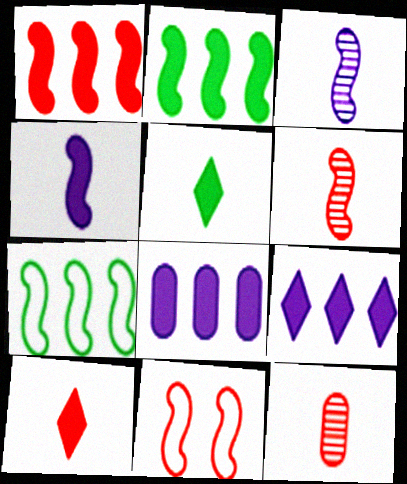[[1, 6, 11], 
[2, 3, 11]]